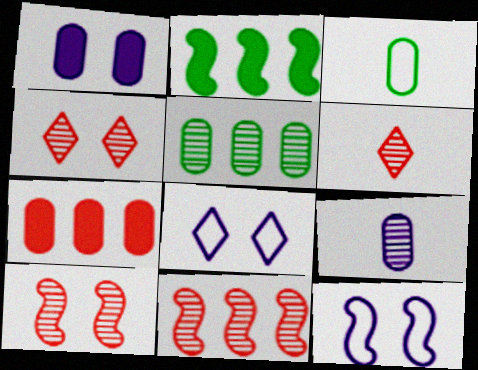[]